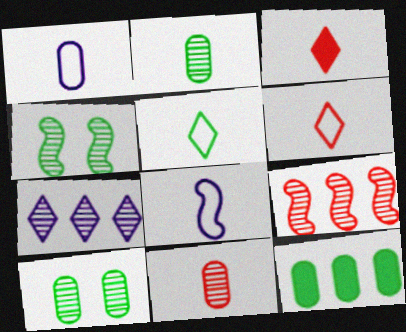[[2, 3, 8], 
[4, 5, 12], 
[4, 7, 11]]